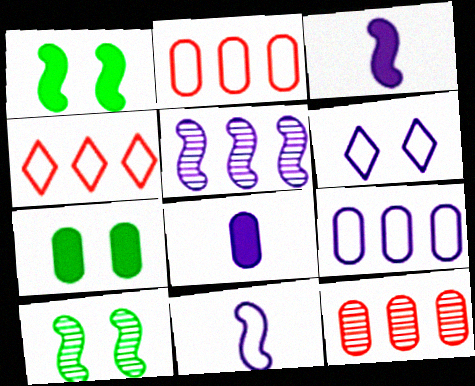[[4, 8, 10], 
[5, 6, 8], 
[6, 9, 11]]